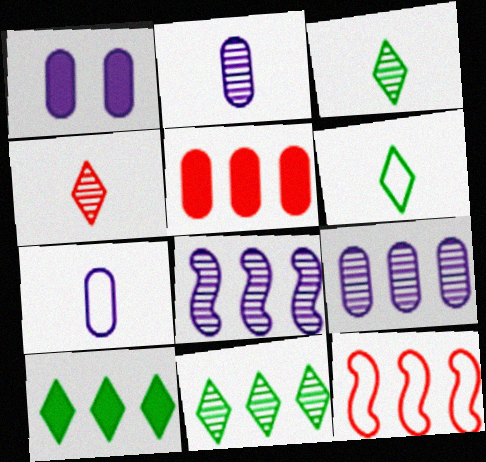[[1, 3, 12], 
[1, 7, 9], 
[9, 10, 12]]